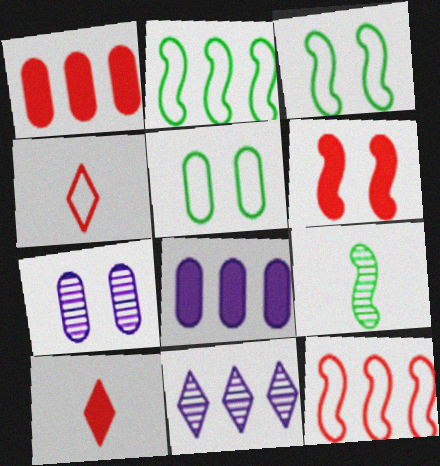[[1, 2, 11], 
[1, 6, 10], 
[2, 7, 10]]